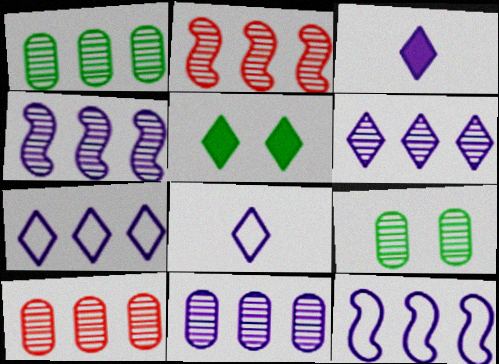[[1, 2, 6], 
[1, 10, 11], 
[4, 6, 11]]